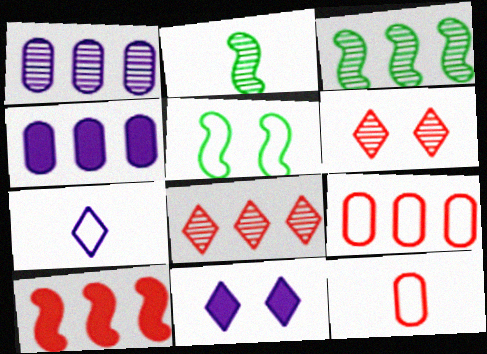[[1, 2, 6], 
[1, 3, 8], 
[2, 9, 11], 
[3, 11, 12], 
[5, 7, 9], 
[6, 10, 12], 
[8, 9, 10]]